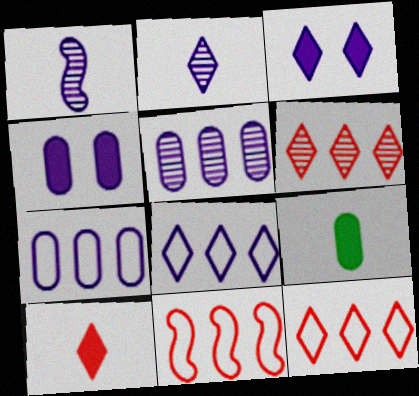[[1, 3, 7], 
[1, 4, 8], 
[2, 3, 8]]